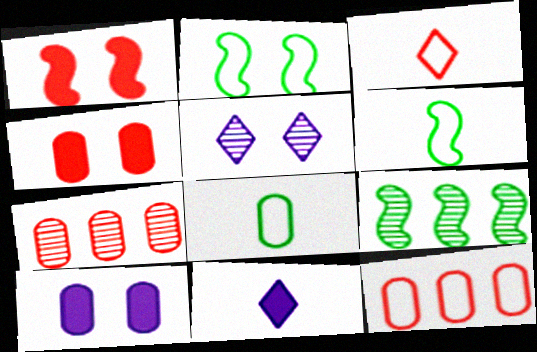[[1, 3, 7], 
[2, 4, 5], 
[2, 7, 11], 
[3, 9, 10], 
[7, 8, 10]]